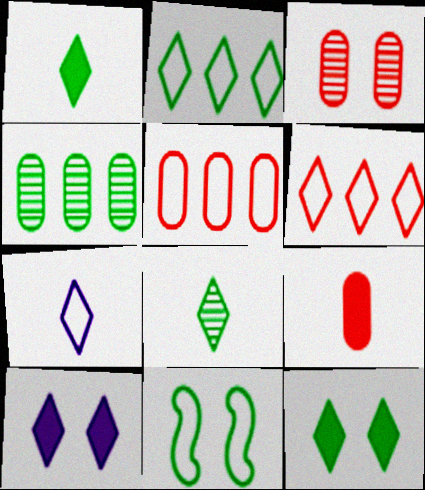[[1, 4, 11], 
[2, 8, 12], 
[3, 5, 9], 
[3, 10, 11], 
[5, 7, 11], 
[6, 8, 10]]